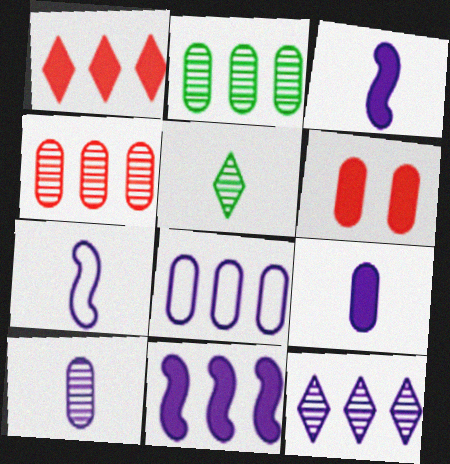[[8, 11, 12]]